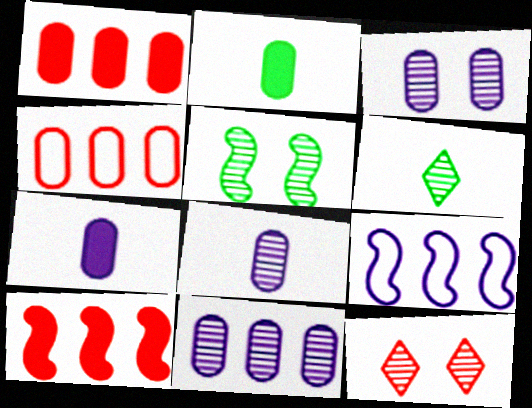[[2, 3, 4], 
[2, 9, 12], 
[3, 5, 12], 
[3, 8, 11]]